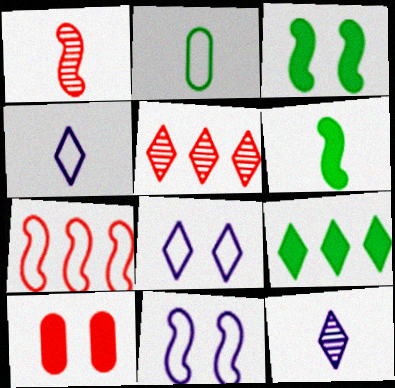[[2, 7, 8]]